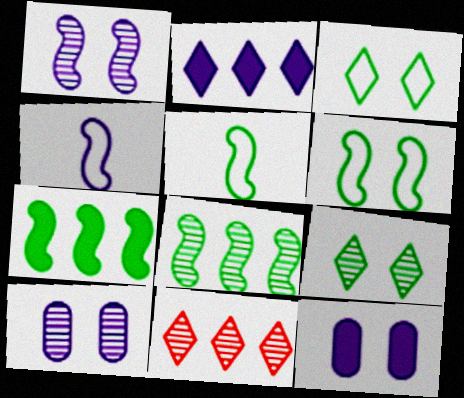[[2, 4, 10], 
[5, 11, 12]]